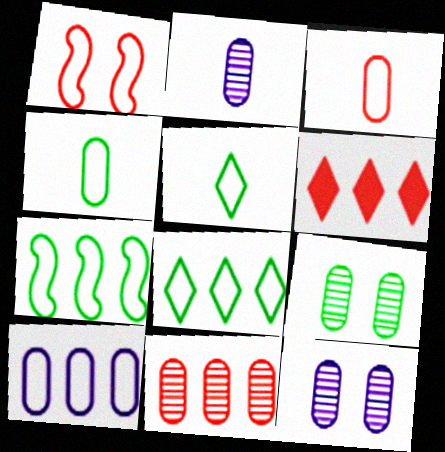[[1, 5, 10], 
[2, 9, 11]]